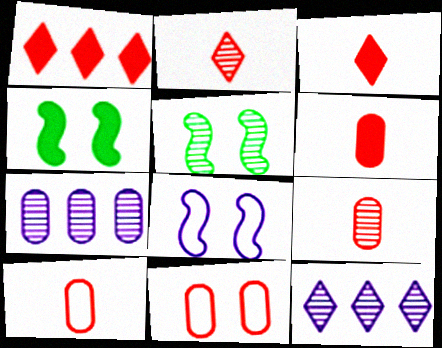[[2, 5, 7], 
[4, 10, 12], 
[5, 9, 12], 
[6, 9, 10]]